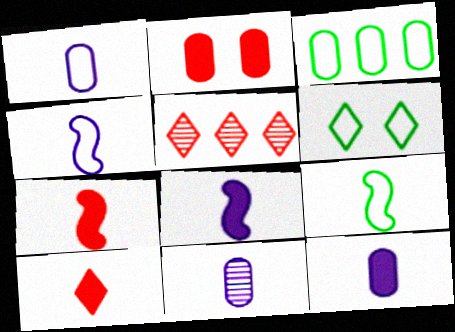[[1, 11, 12], 
[2, 3, 11], 
[3, 6, 9], 
[9, 10, 11]]